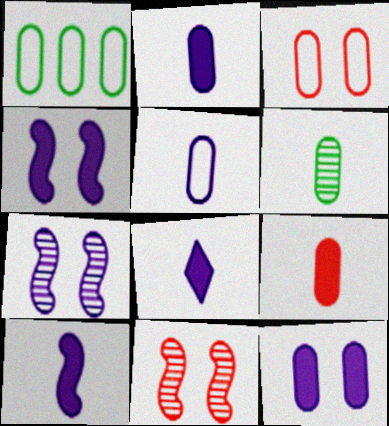[[1, 3, 5], 
[1, 8, 11], 
[2, 8, 10], 
[5, 6, 9]]